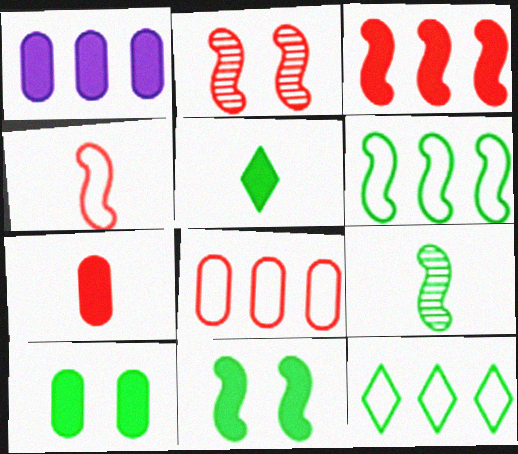[[1, 7, 10], 
[2, 3, 4], 
[6, 9, 11], 
[9, 10, 12]]